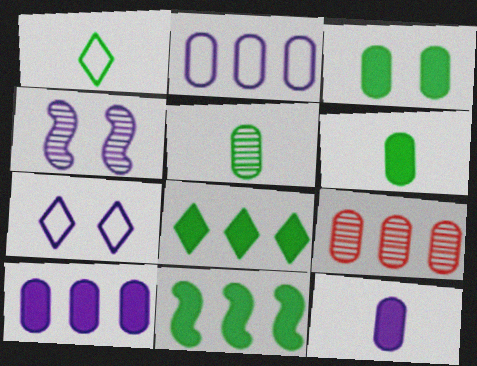[]